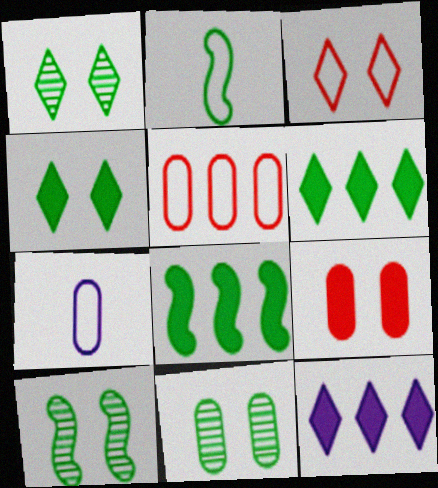[[1, 10, 11], 
[2, 6, 11], 
[2, 8, 10]]